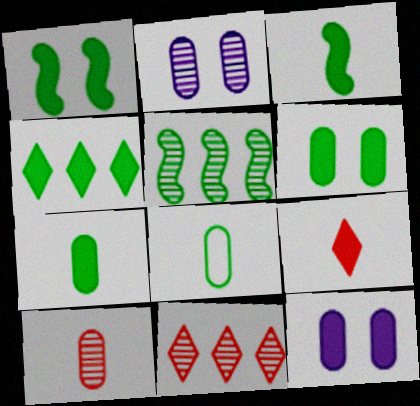[[1, 4, 7], 
[3, 4, 6]]